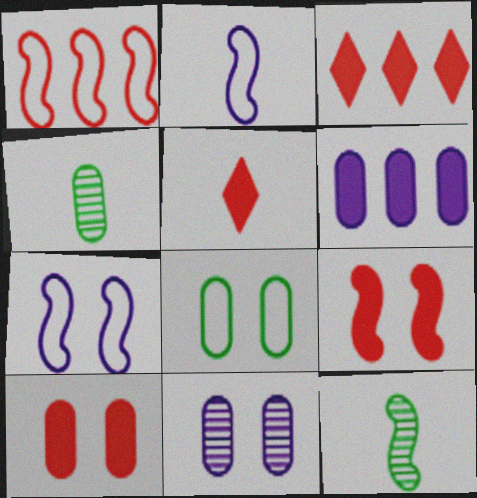[[2, 4, 5], 
[3, 4, 7], 
[8, 10, 11]]